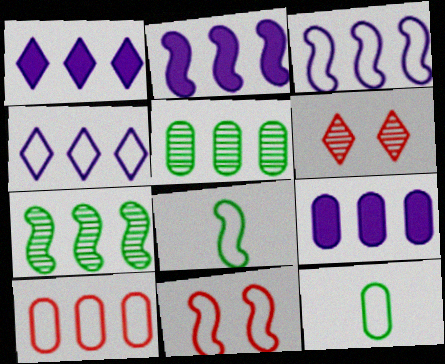[[1, 2, 9], 
[1, 7, 10], 
[2, 6, 12], 
[3, 8, 11], 
[4, 11, 12], 
[5, 9, 10], 
[6, 8, 9]]